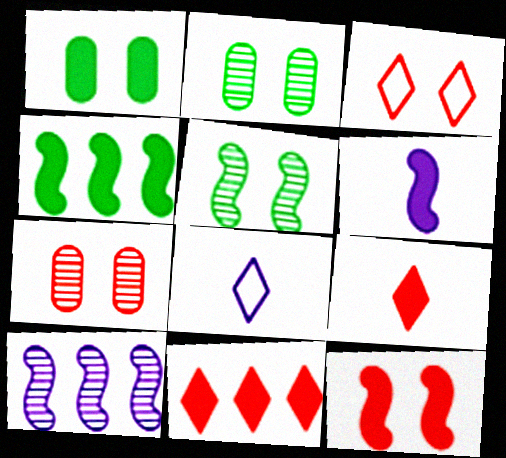[[1, 6, 11], 
[3, 7, 12], 
[4, 6, 12], 
[4, 7, 8]]